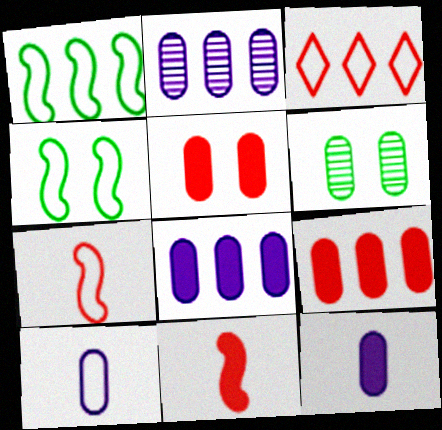[[3, 4, 10], 
[6, 9, 10]]